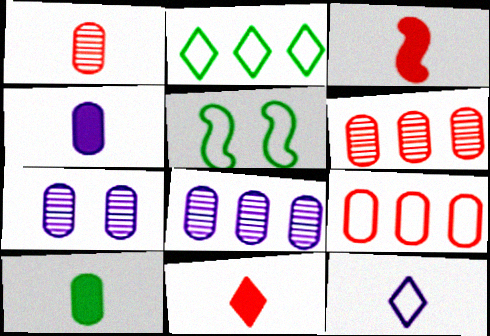[[2, 3, 7], 
[5, 8, 11], 
[5, 9, 12], 
[7, 9, 10]]